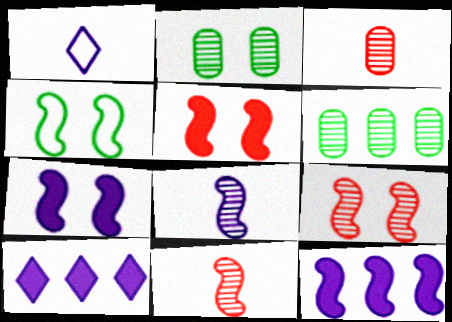[[1, 5, 6], 
[3, 4, 10], 
[4, 7, 9], 
[4, 11, 12]]